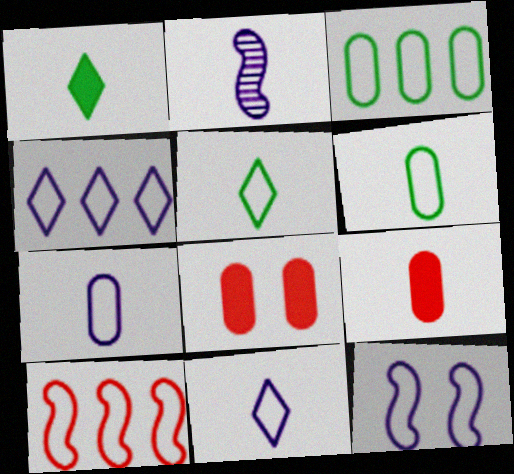[[2, 5, 9], 
[3, 4, 10], 
[4, 7, 12]]